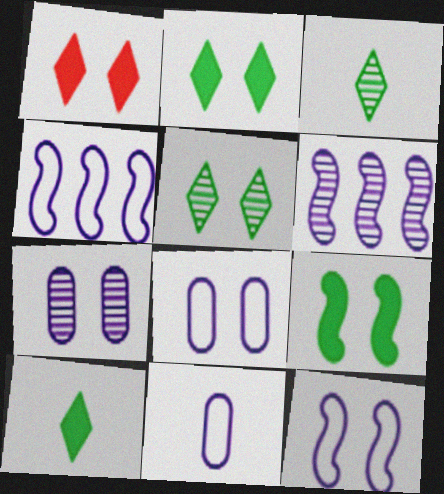[]